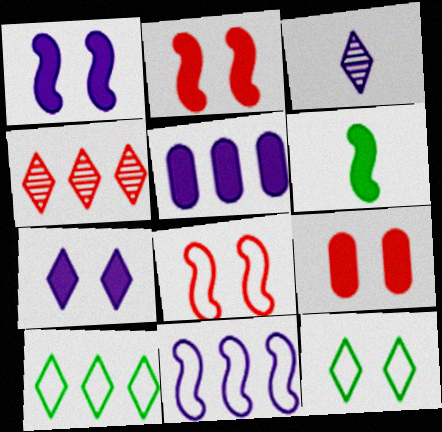[]